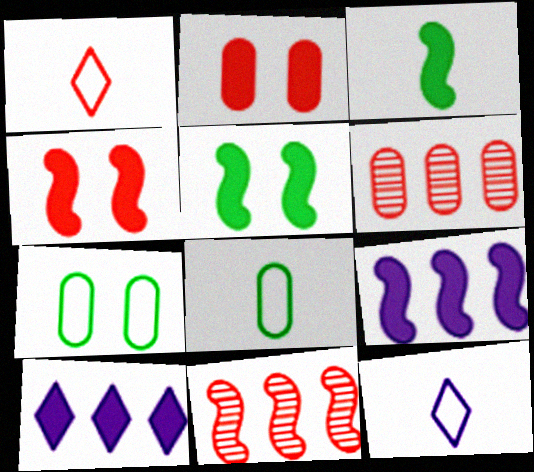[[1, 2, 11], 
[1, 4, 6], 
[2, 3, 10], 
[3, 4, 9], 
[5, 6, 12]]